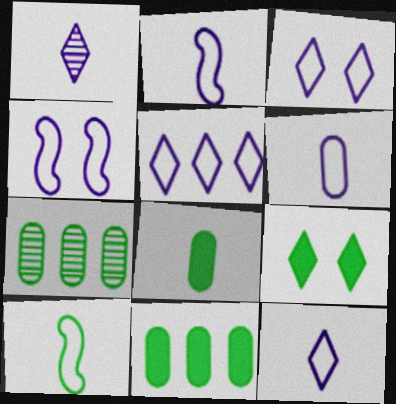[[2, 6, 12], 
[3, 5, 12], 
[4, 5, 6], 
[7, 9, 10]]